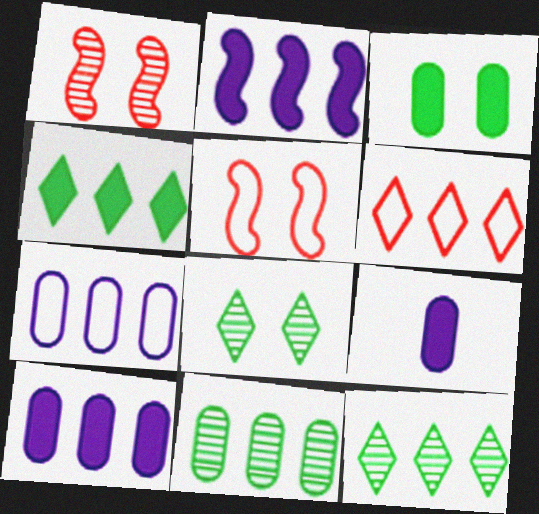[[2, 6, 11], 
[5, 9, 12]]